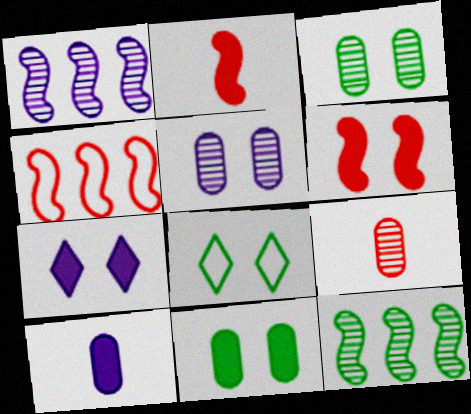[[5, 6, 8], 
[6, 7, 11]]